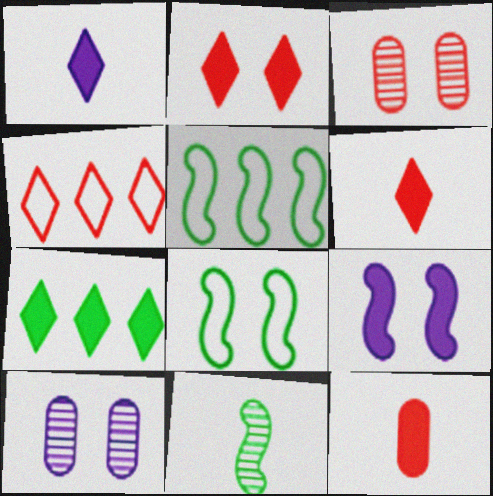[[1, 2, 7], 
[1, 3, 5], 
[2, 8, 10], 
[5, 6, 10], 
[7, 9, 12]]